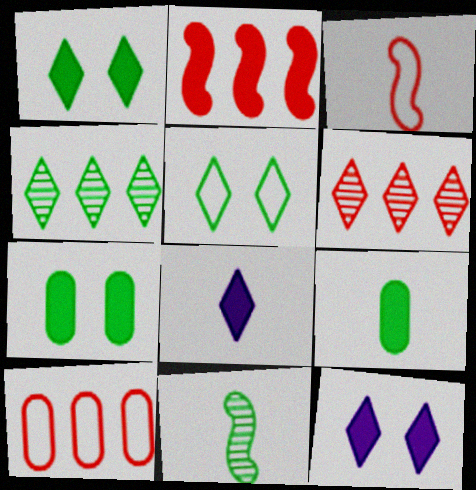[[2, 6, 10], 
[2, 7, 8], 
[2, 9, 12], 
[5, 6, 8], 
[10, 11, 12]]